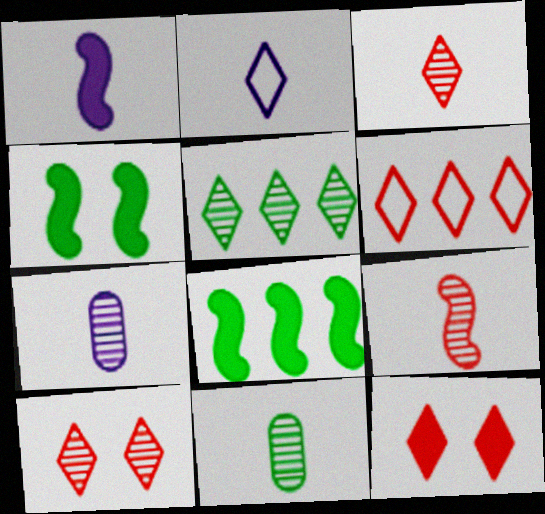[[1, 2, 7], 
[2, 5, 12], 
[3, 6, 12], 
[4, 6, 7]]